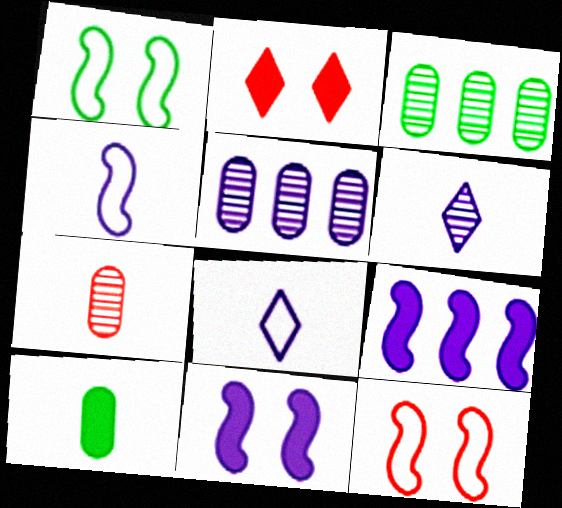[[2, 3, 4], 
[2, 9, 10], 
[5, 8, 11]]